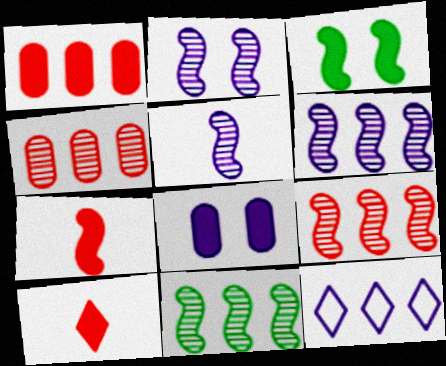[[1, 11, 12], 
[2, 5, 6], 
[5, 8, 12], 
[6, 9, 11]]